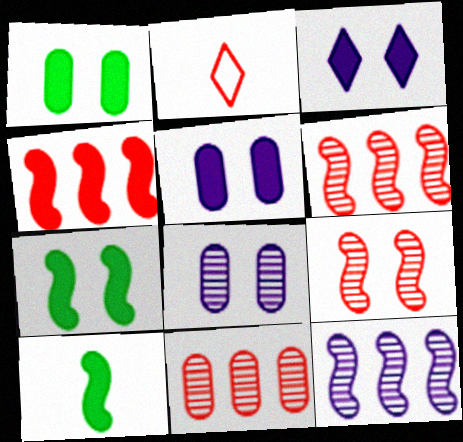[[1, 2, 12]]